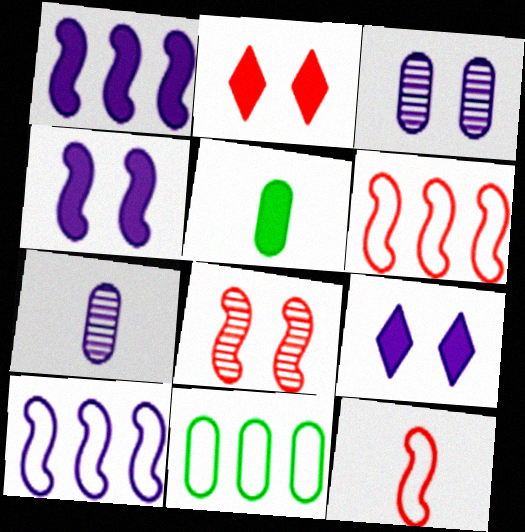[[1, 2, 5], 
[7, 9, 10]]